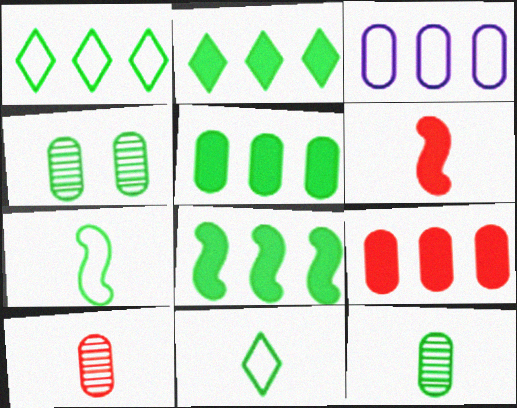[[2, 4, 7], 
[2, 5, 8], 
[4, 8, 11]]